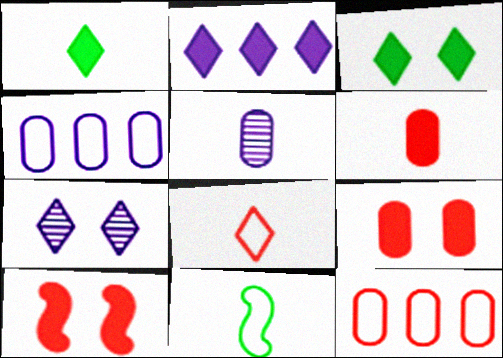[]